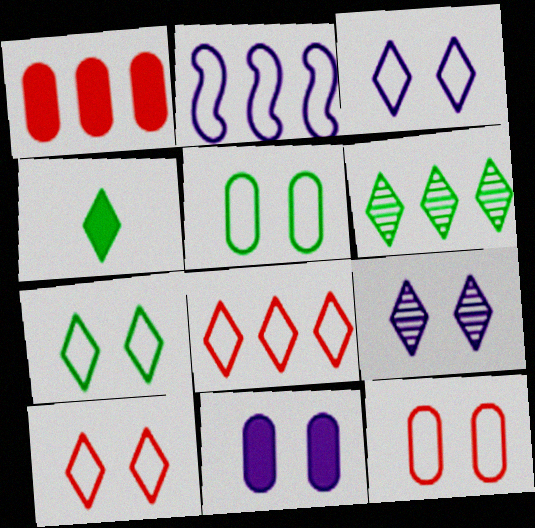[[1, 2, 6], 
[3, 7, 10], 
[4, 6, 7], 
[4, 8, 9]]